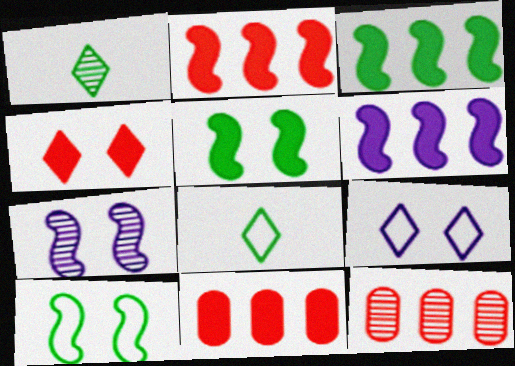[[1, 7, 12], 
[2, 3, 6], 
[7, 8, 11]]